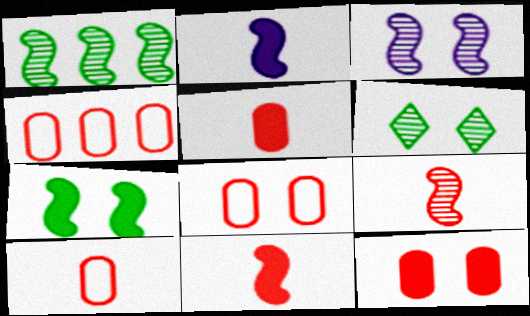[[1, 3, 9], 
[2, 4, 6], 
[4, 8, 10]]